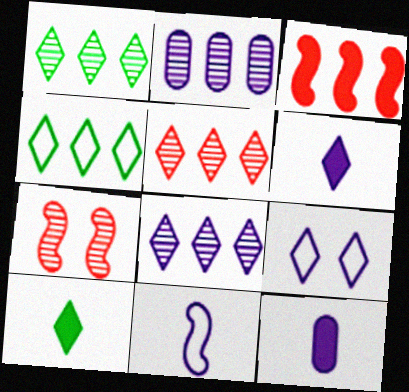[[1, 5, 8], 
[2, 3, 4], 
[4, 7, 12], 
[5, 9, 10], 
[6, 8, 9]]